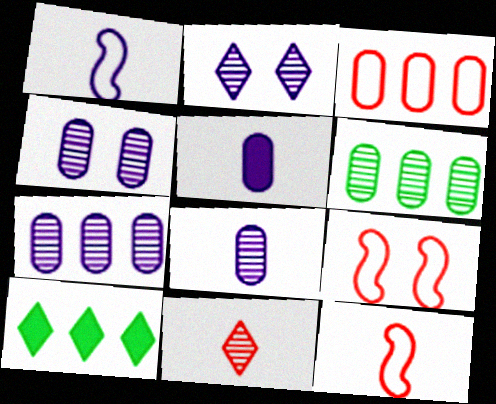[[4, 7, 8], 
[4, 10, 12], 
[8, 9, 10]]